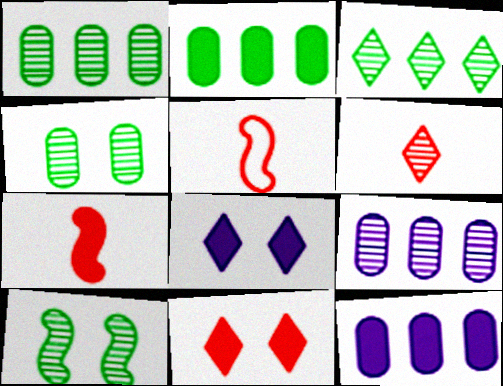[[1, 5, 8], 
[2, 7, 8], 
[6, 9, 10]]